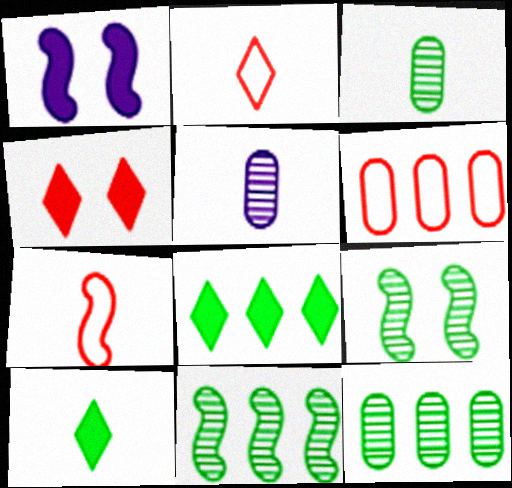[[1, 2, 12], 
[1, 7, 11], 
[5, 7, 10]]